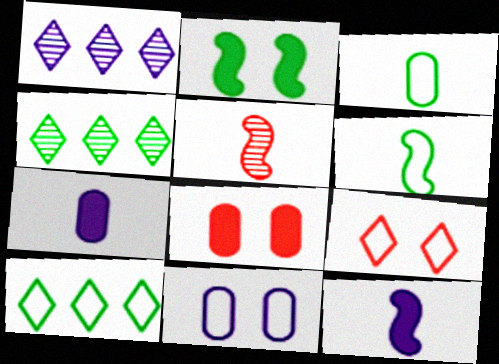[[1, 6, 8], 
[1, 11, 12], 
[2, 3, 4], 
[5, 6, 12]]